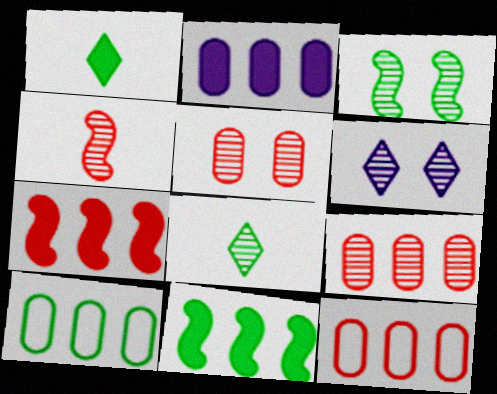[[1, 3, 10], 
[2, 9, 10], 
[3, 5, 6]]